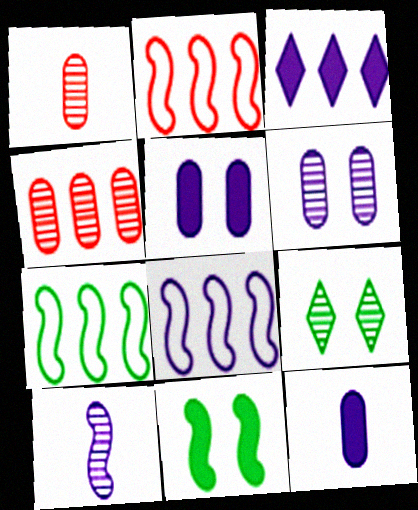[[2, 7, 8], 
[2, 9, 12], 
[2, 10, 11], 
[3, 4, 7], 
[4, 9, 10]]